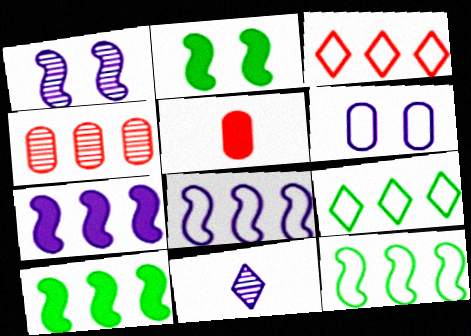[[1, 5, 9], 
[4, 7, 9], 
[6, 7, 11]]